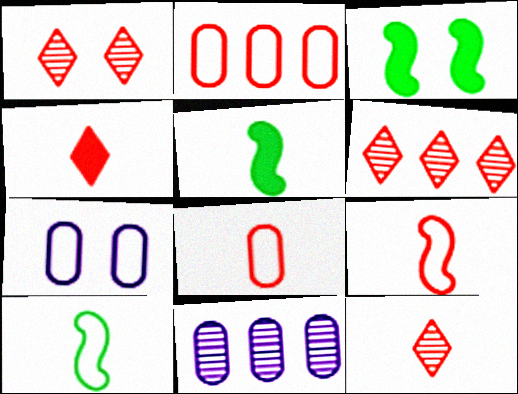[[1, 3, 7], 
[1, 6, 12], 
[5, 6, 7]]